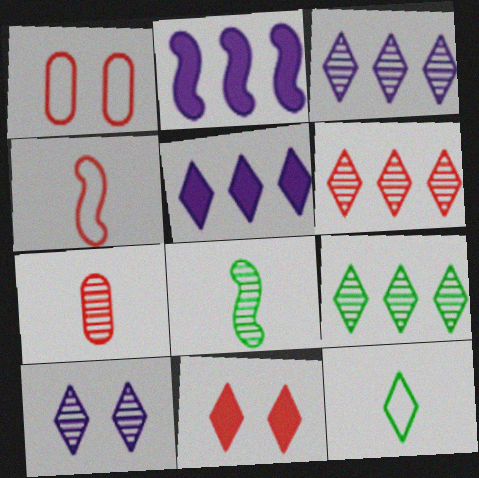[[1, 5, 8], 
[3, 6, 9], 
[3, 11, 12]]